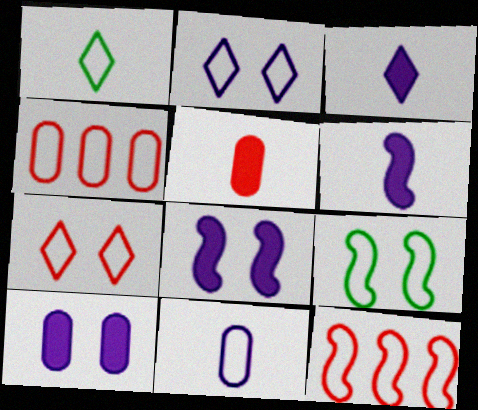[]